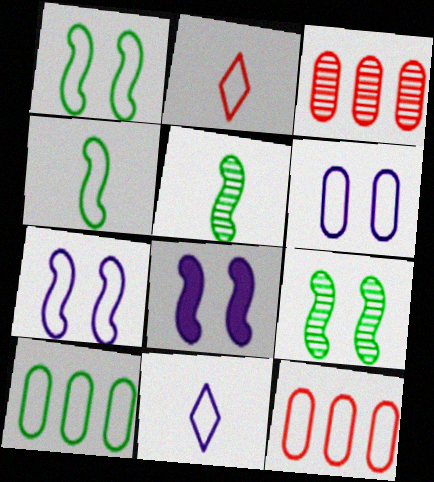[[1, 11, 12], 
[2, 7, 10]]